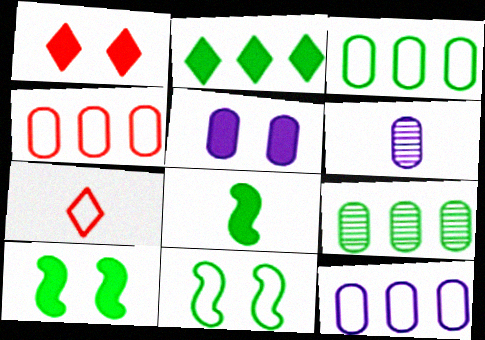[[1, 5, 10], 
[3, 4, 12], 
[5, 6, 12], 
[6, 7, 8], 
[7, 11, 12]]